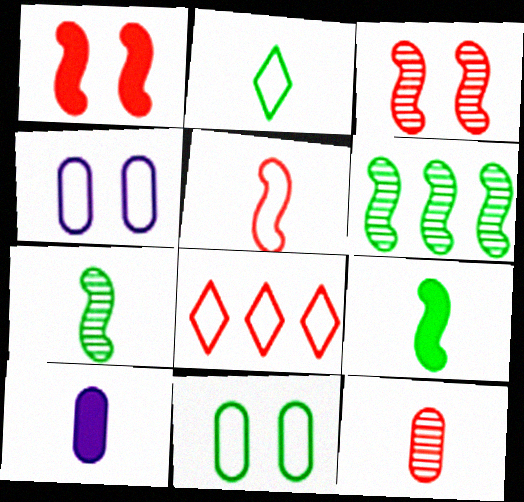[[1, 8, 12]]